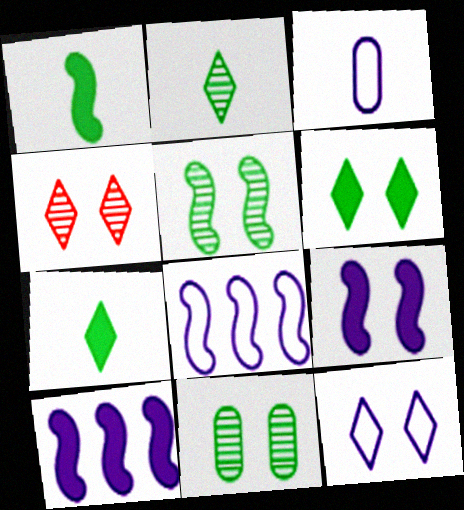[[3, 8, 12], 
[4, 6, 12]]